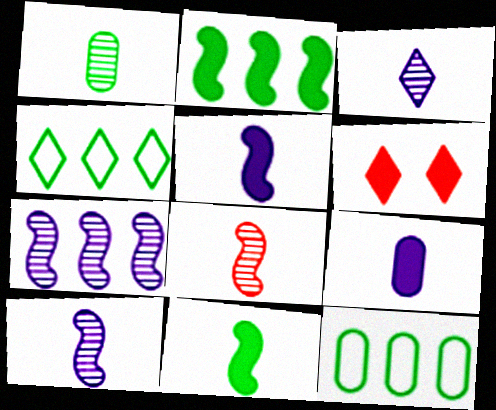[[1, 3, 8], 
[2, 6, 9], 
[3, 4, 6], 
[6, 10, 12]]